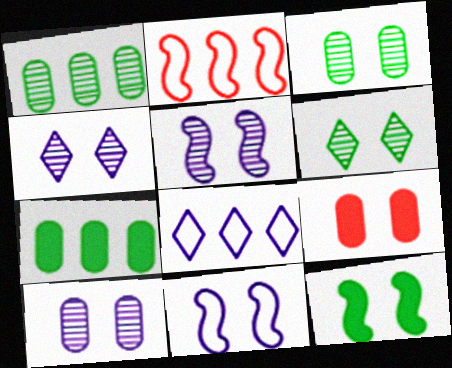[[4, 5, 10], 
[6, 9, 11]]